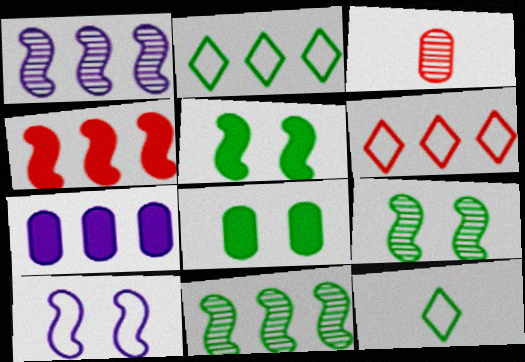[[6, 7, 11], 
[8, 11, 12]]